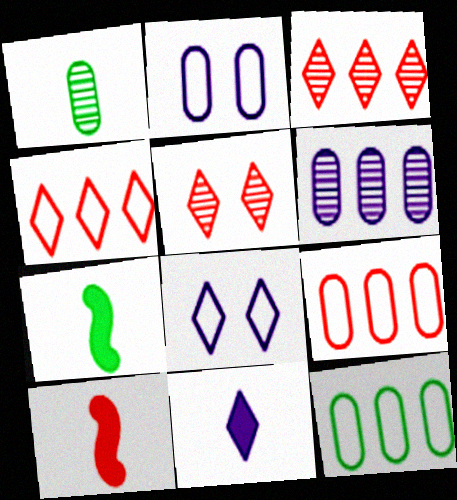[[2, 3, 7], 
[5, 9, 10]]